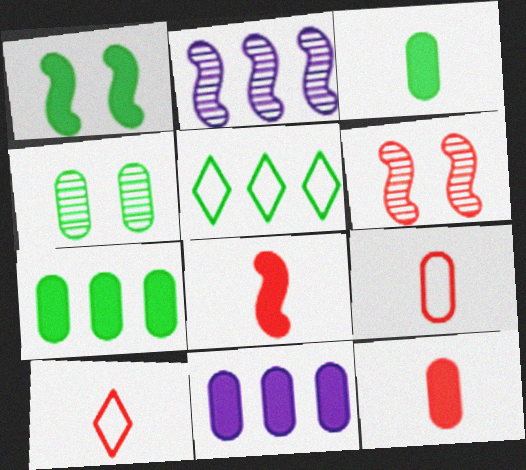[[4, 9, 11]]